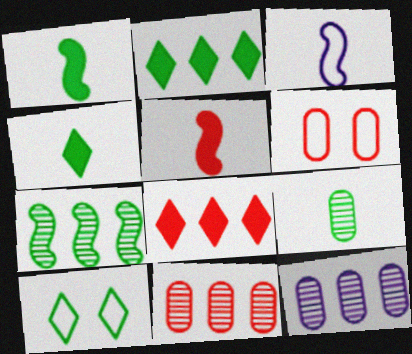[[5, 10, 12]]